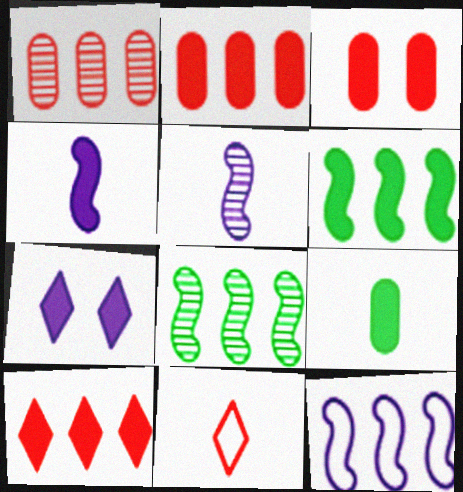[[5, 9, 11]]